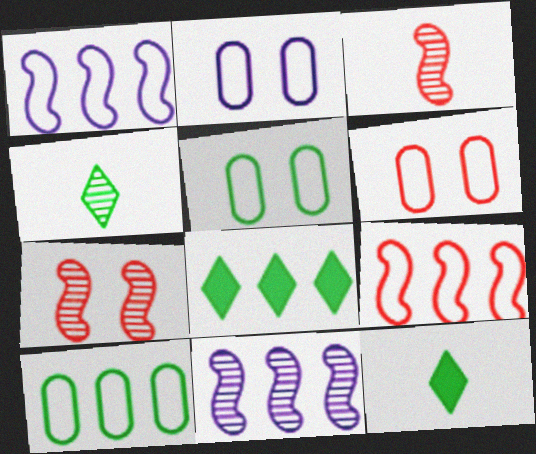[[2, 3, 8], 
[2, 5, 6], 
[6, 11, 12]]